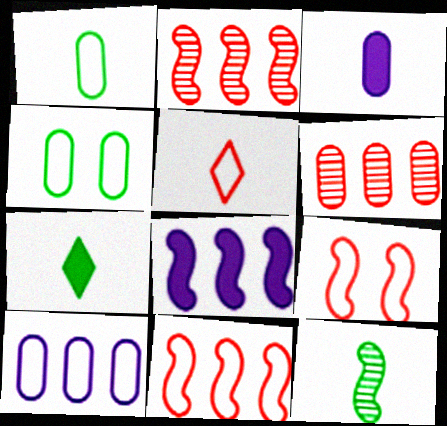[[1, 7, 12], 
[3, 4, 6], 
[3, 5, 12], 
[8, 9, 12]]